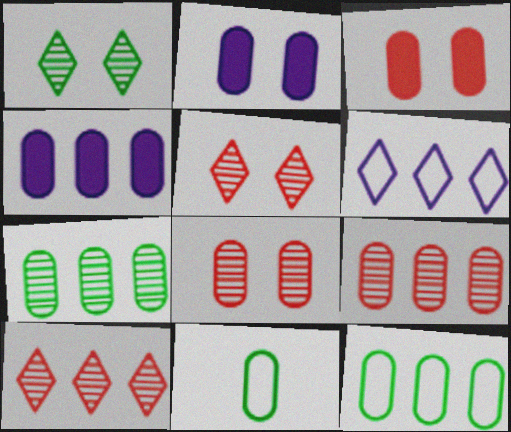[[2, 9, 11], 
[4, 8, 11], 
[4, 9, 12]]